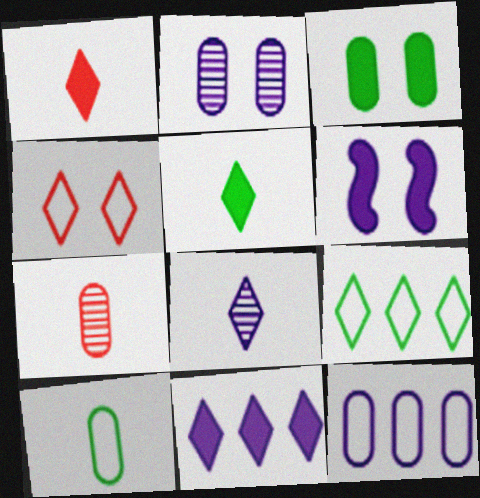[[3, 7, 12], 
[6, 7, 9], 
[6, 8, 12]]